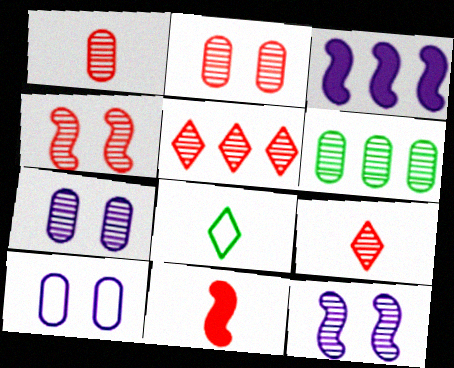[[1, 4, 5], 
[1, 6, 7], 
[2, 3, 8], 
[6, 9, 12]]